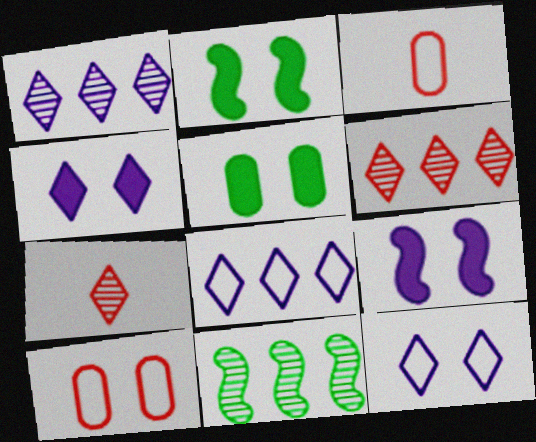[[1, 2, 3], 
[3, 4, 11]]